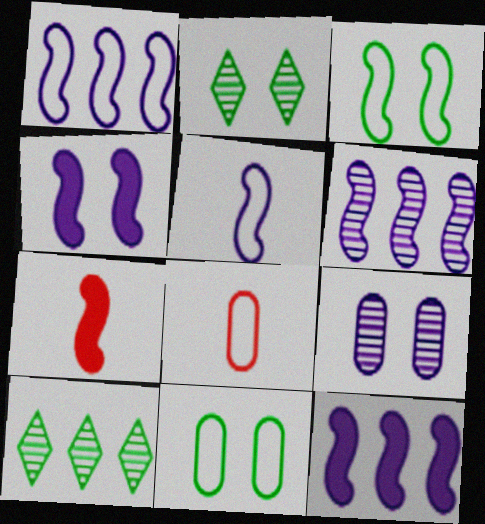[[1, 6, 12], 
[2, 8, 12], 
[3, 6, 7], 
[4, 5, 6], 
[4, 8, 10]]